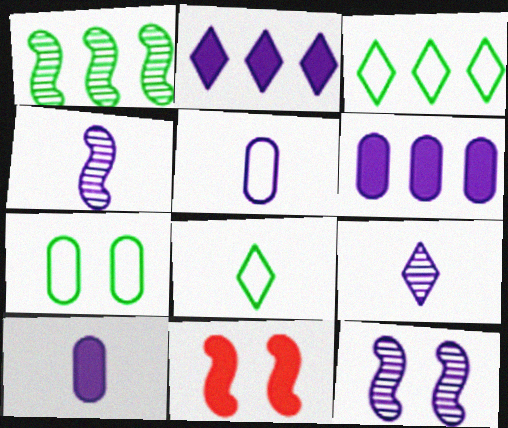[[2, 5, 12]]